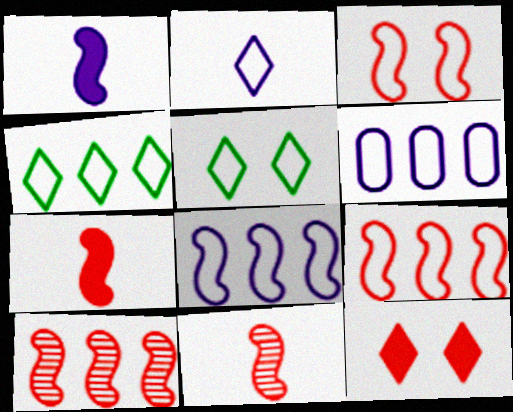[[3, 7, 10], 
[4, 6, 9]]